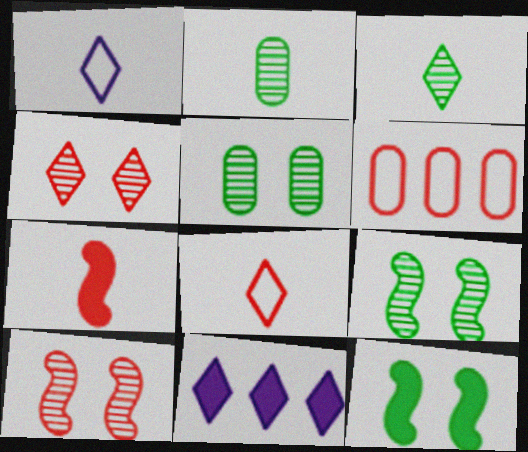[[1, 2, 7], 
[4, 6, 7]]